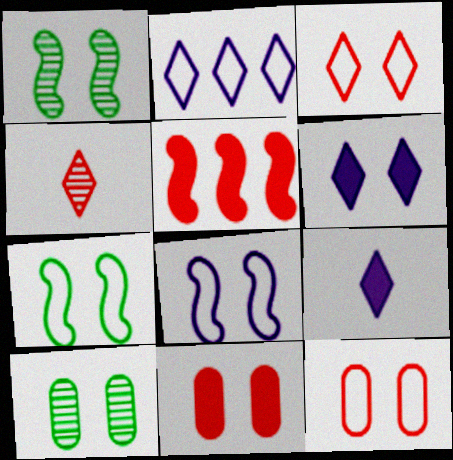[[1, 6, 12], 
[4, 5, 12]]